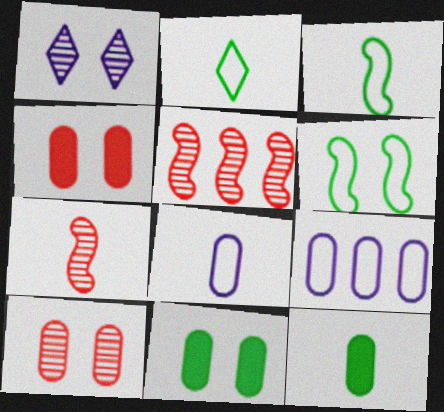[[1, 4, 6], 
[9, 10, 12]]